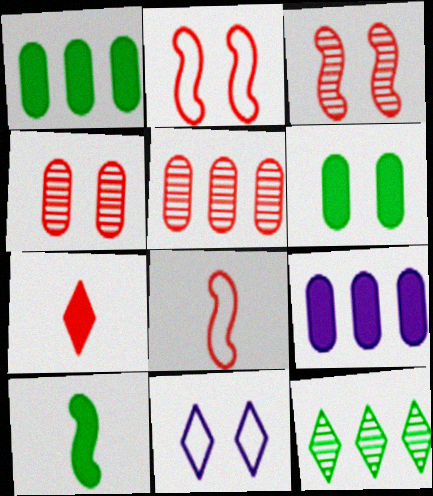[[2, 5, 7], 
[3, 6, 11], 
[5, 10, 11], 
[7, 11, 12]]